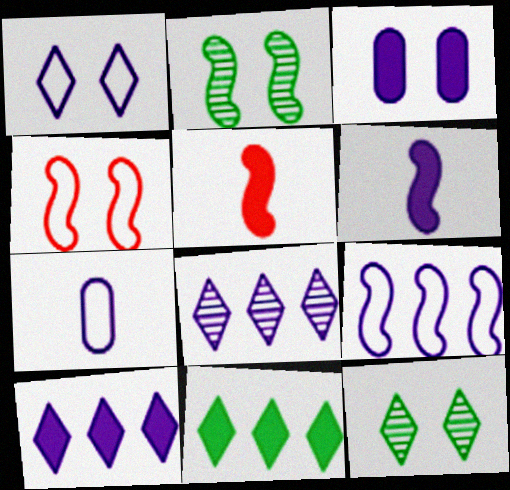[[1, 7, 9], 
[2, 5, 9], 
[3, 4, 12], 
[3, 5, 11], 
[3, 6, 10]]